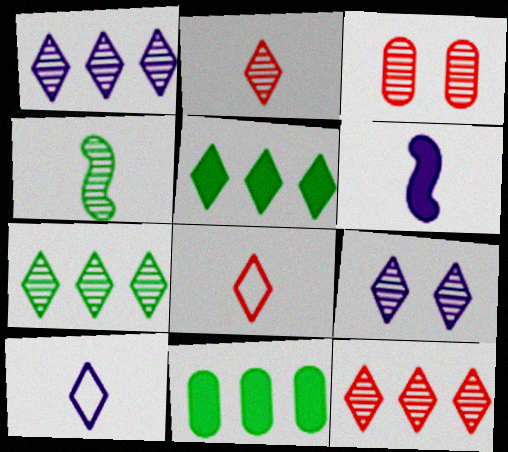[[1, 3, 4], 
[1, 7, 12], 
[2, 7, 9], 
[5, 8, 9]]